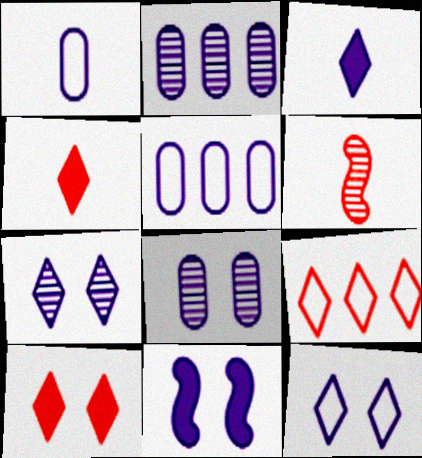[[8, 11, 12]]